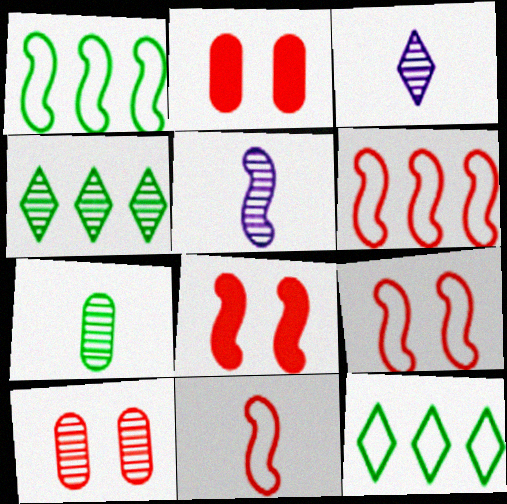[[1, 2, 3], 
[1, 5, 8], 
[2, 5, 12], 
[4, 5, 10], 
[6, 9, 11]]